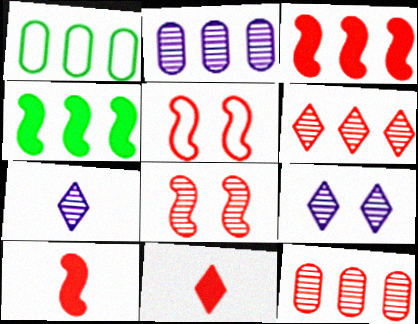[[1, 9, 10], 
[5, 11, 12]]